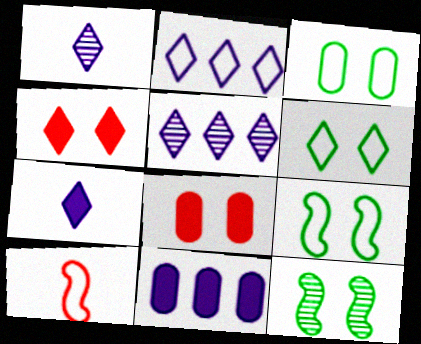[[2, 3, 10], 
[3, 6, 9]]